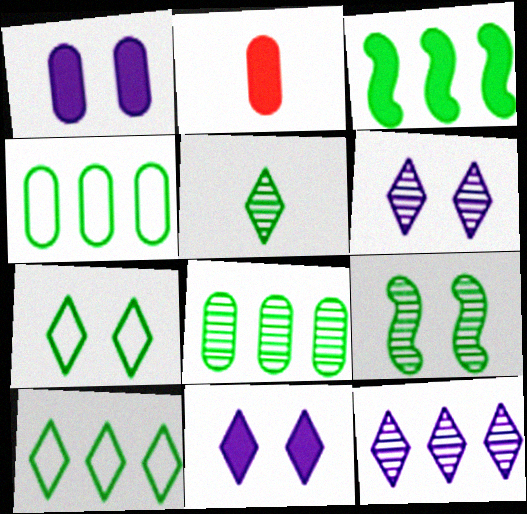[[2, 3, 11], 
[3, 8, 10], 
[5, 8, 9]]